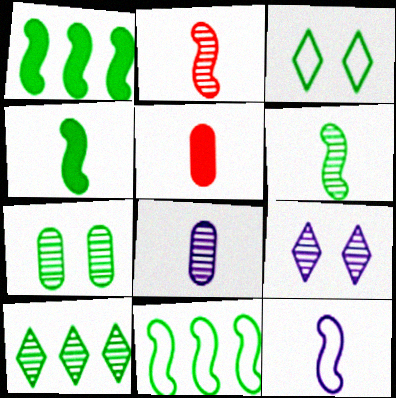[[2, 4, 12], 
[5, 9, 11], 
[6, 7, 10]]